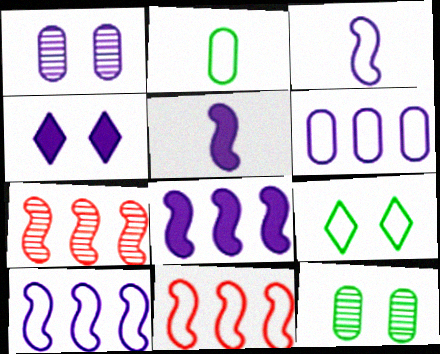[[2, 4, 7]]